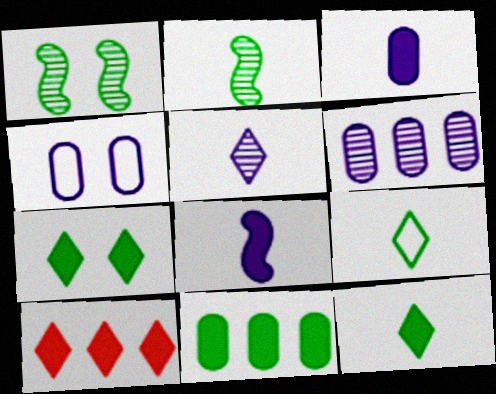[[1, 9, 11], 
[2, 4, 10], 
[3, 4, 6]]